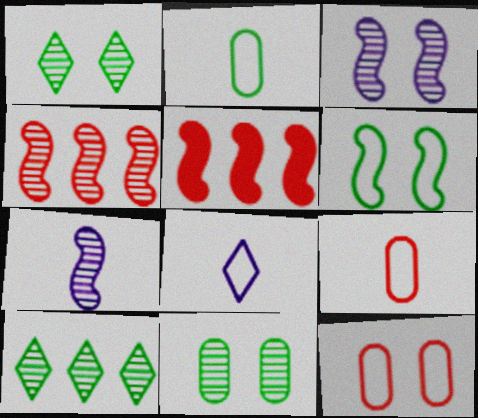[[5, 6, 7], 
[5, 8, 11]]